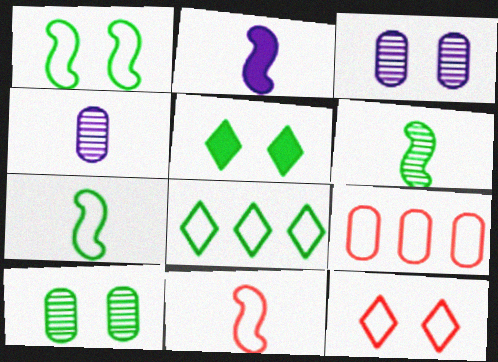[[1, 5, 10], 
[2, 6, 11], 
[9, 11, 12]]